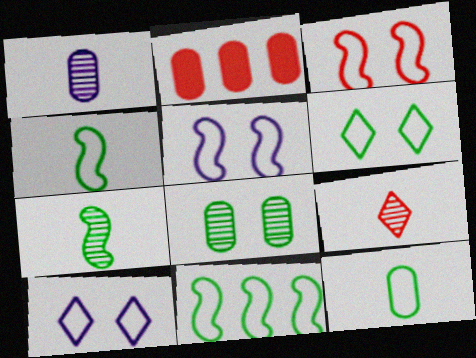[[1, 7, 9], 
[2, 3, 9], 
[2, 7, 10], 
[6, 11, 12]]